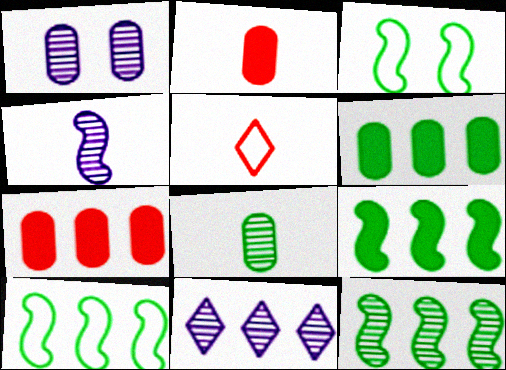[[1, 4, 11], 
[1, 5, 9], 
[2, 3, 11], 
[7, 10, 11], 
[9, 10, 12]]